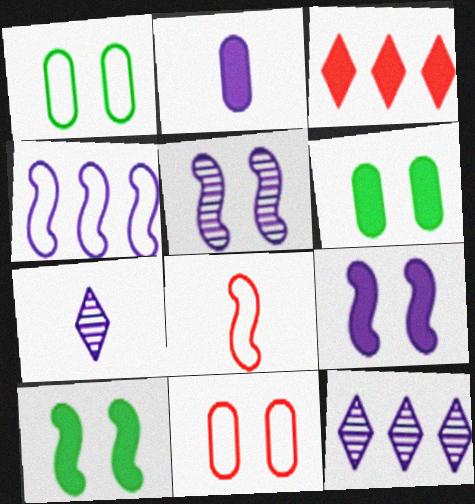[[2, 3, 10], 
[6, 8, 12]]